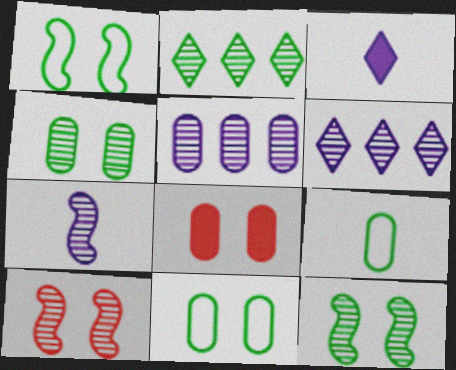[[5, 8, 9]]